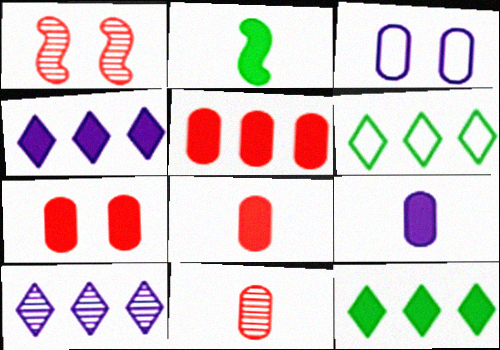[[1, 6, 9], 
[2, 4, 7], 
[5, 7, 8]]